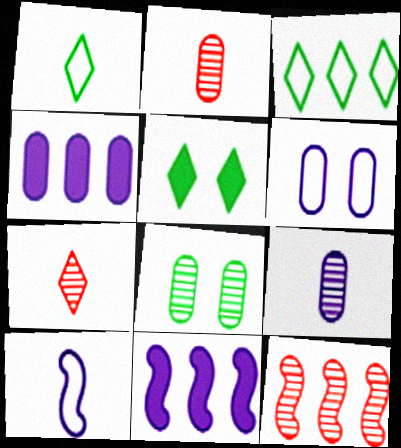[[3, 4, 12], 
[4, 6, 9]]